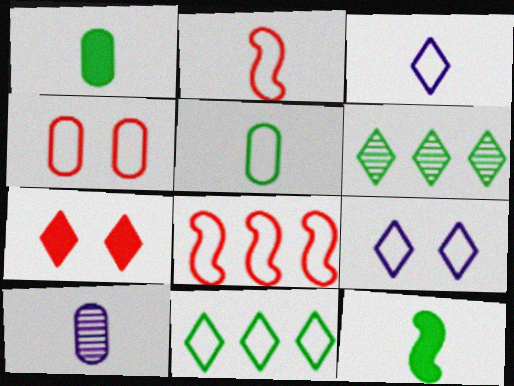[[2, 3, 5], 
[3, 6, 7], 
[5, 8, 9]]